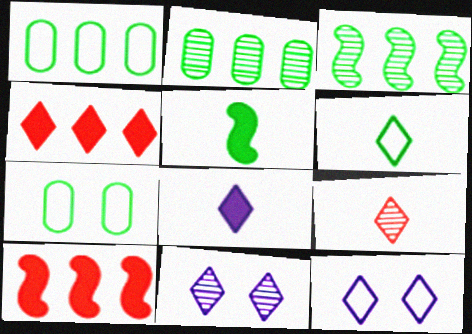[[4, 6, 11], 
[6, 8, 9]]